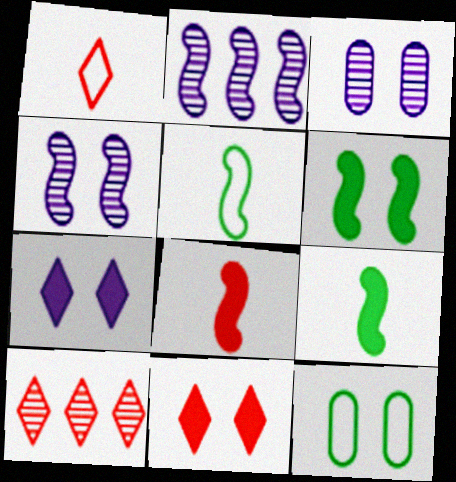[[1, 10, 11], 
[4, 11, 12]]